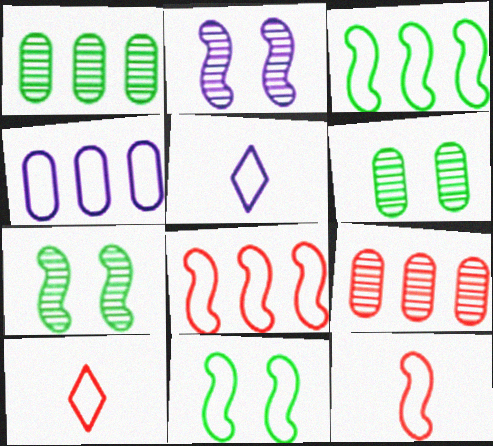[[4, 10, 11]]